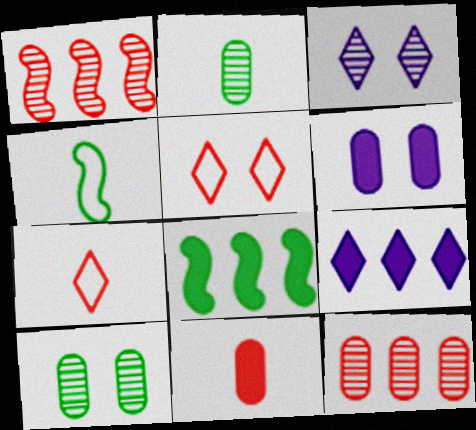[[1, 2, 3], 
[1, 5, 11]]